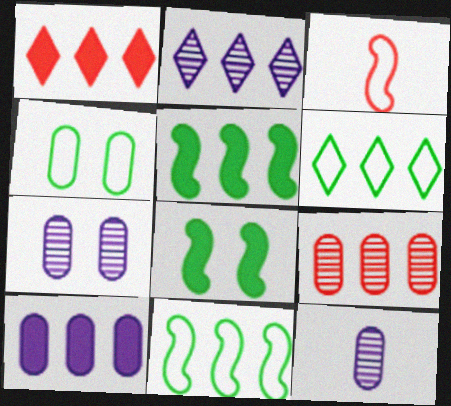[[1, 2, 6], 
[1, 5, 10]]